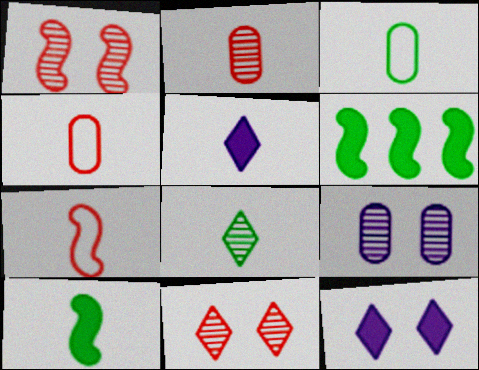[[3, 8, 10]]